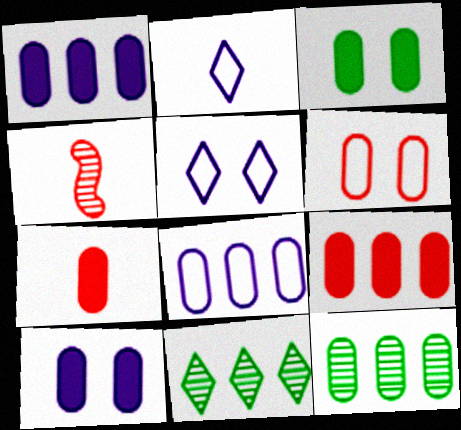[[1, 3, 7], 
[8, 9, 12]]